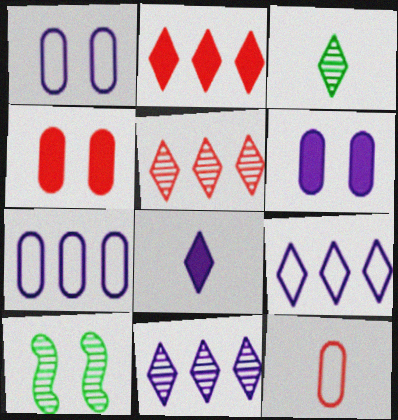[]